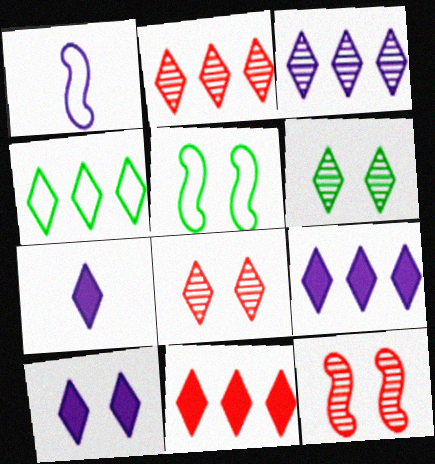[[2, 4, 9], 
[3, 4, 11], 
[4, 7, 8], 
[7, 9, 10]]